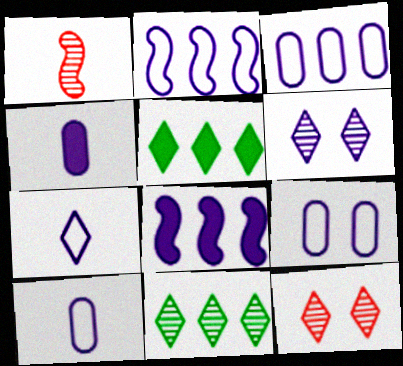[[1, 5, 9], 
[2, 4, 6], 
[2, 7, 9], 
[3, 9, 10], 
[5, 7, 12], 
[6, 8, 10]]